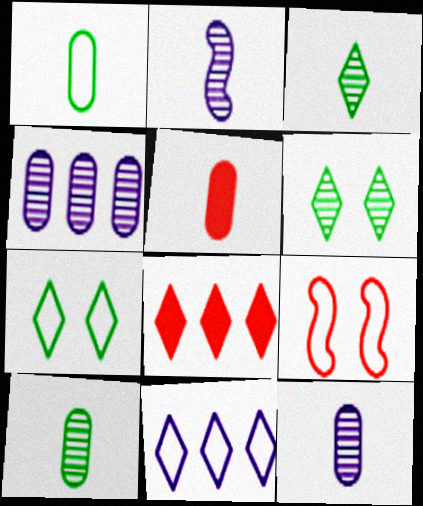[[1, 5, 12], 
[1, 9, 11]]